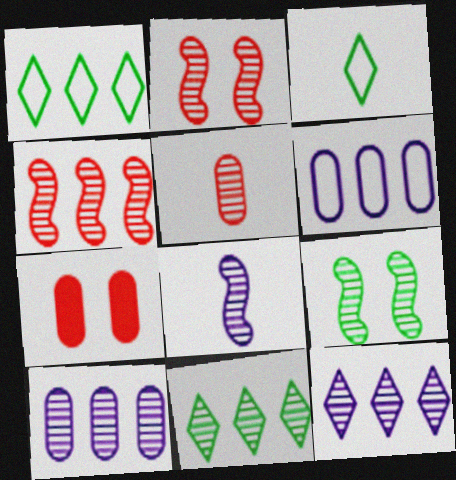[[1, 7, 8], 
[4, 8, 9], 
[4, 10, 11], 
[5, 9, 12]]